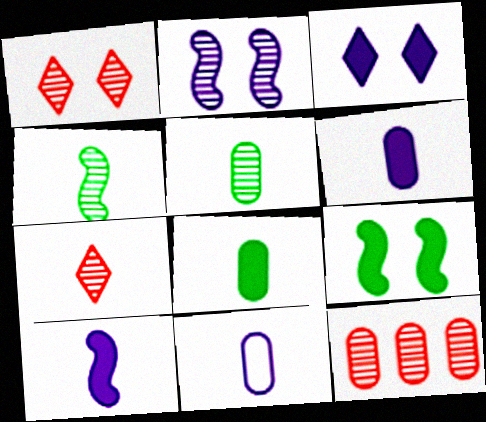[]